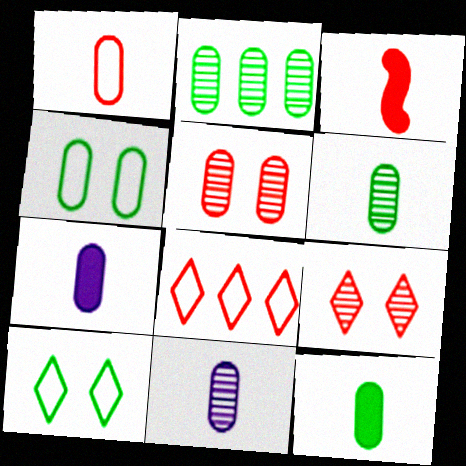[[1, 6, 7], 
[1, 11, 12], 
[2, 4, 12], 
[2, 5, 11], 
[3, 5, 8]]